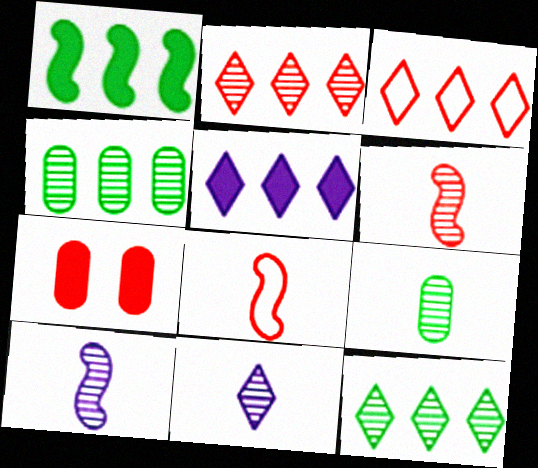[[2, 7, 8], 
[3, 5, 12], 
[3, 6, 7], 
[6, 9, 11]]